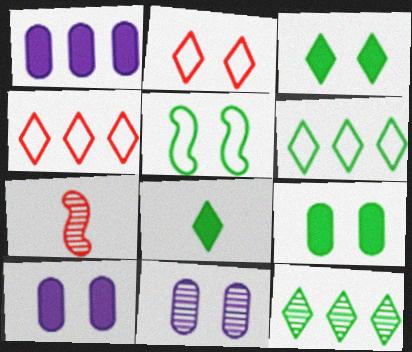[[6, 7, 10], 
[7, 11, 12]]